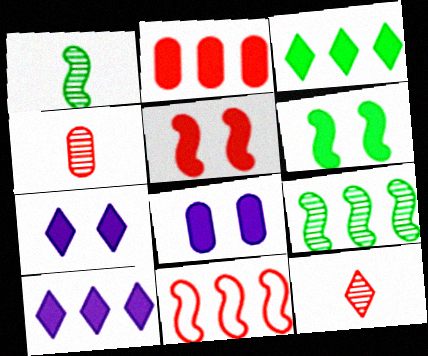[]